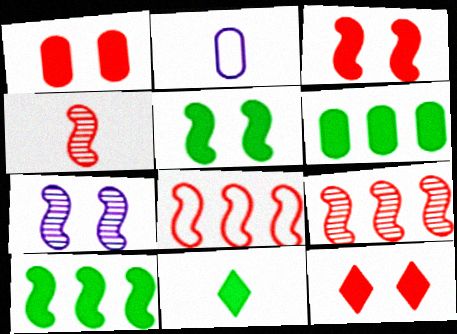[[1, 3, 12], 
[2, 4, 11], 
[3, 4, 8], 
[5, 6, 11]]